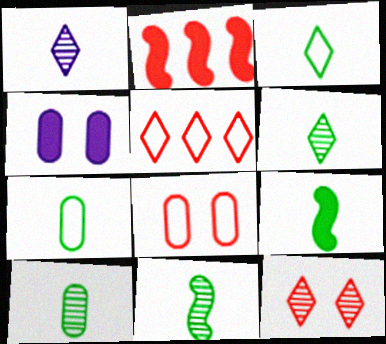[[3, 9, 10], 
[4, 5, 11], 
[6, 7, 9], 
[6, 10, 11]]